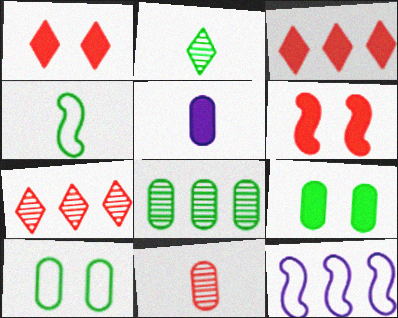[[3, 8, 12]]